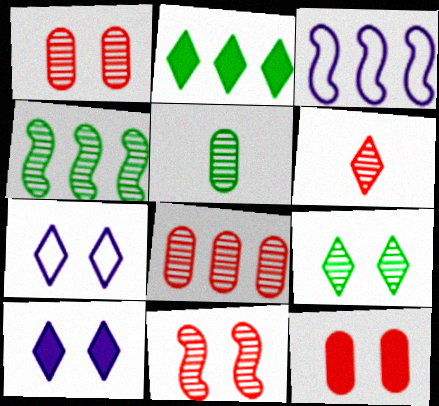[[2, 3, 8], 
[2, 6, 7], 
[4, 5, 9], 
[6, 8, 11]]